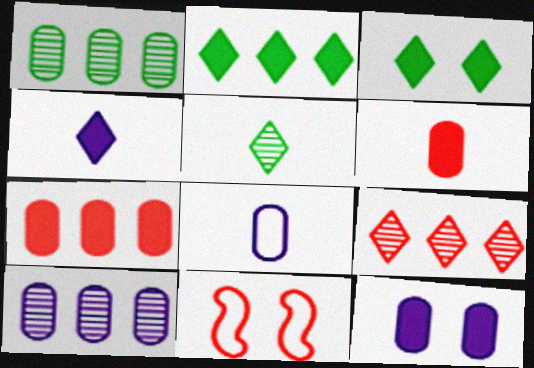[[1, 4, 11], 
[6, 9, 11], 
[8, 10, 12]]